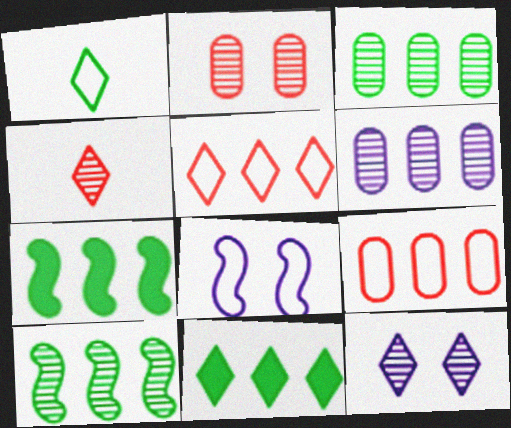[[1, 8, 9], 
[5, 6, 7]]